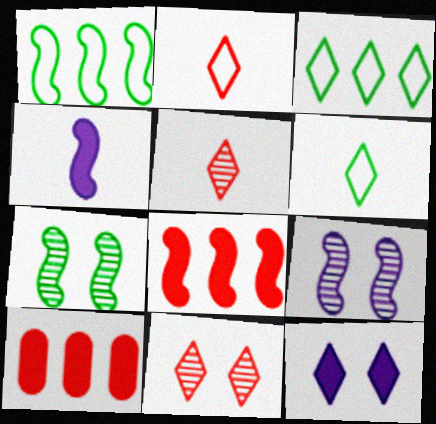[[3, 5, 12], 
[6, 9, 10]]